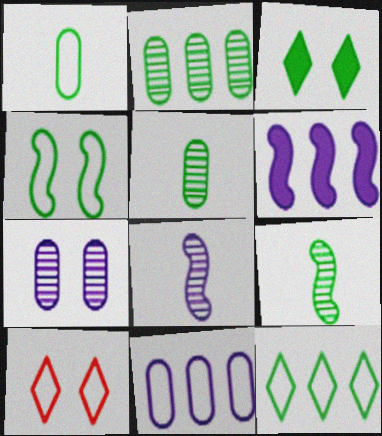[[1, 4, 12], 
[5, 6, 10]]